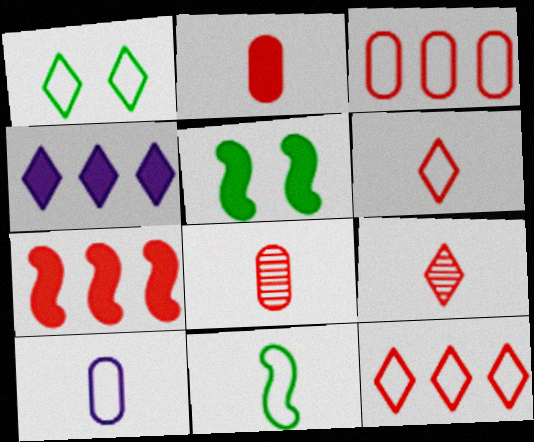[[1, 4, 9], 
[2, 4, 5], 
[6, 10, 11]]